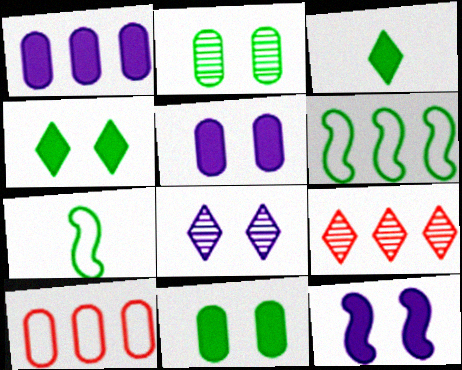[[1, 6, 9], 
[2, 3, 6], 
[5, 7, 9]]